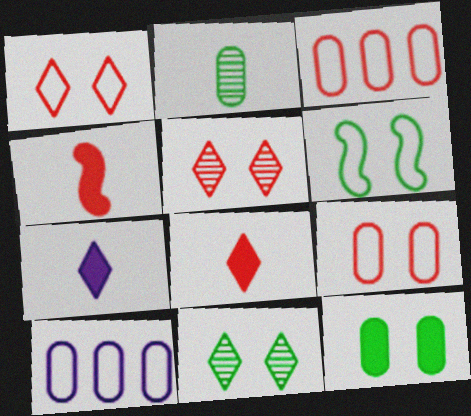[[3, 4, 5], 
[4, 10, 11], 
[6, 11, 12]]